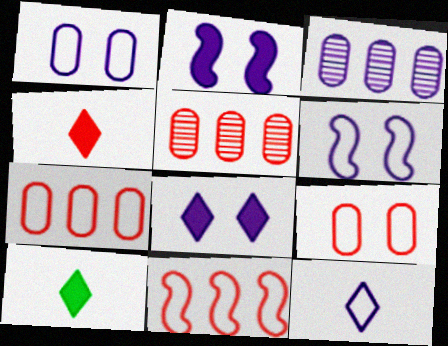[[2, 3, 12], 
[5, 6, 10]]